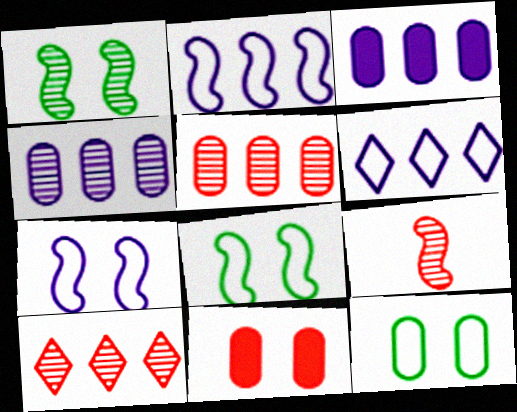[]